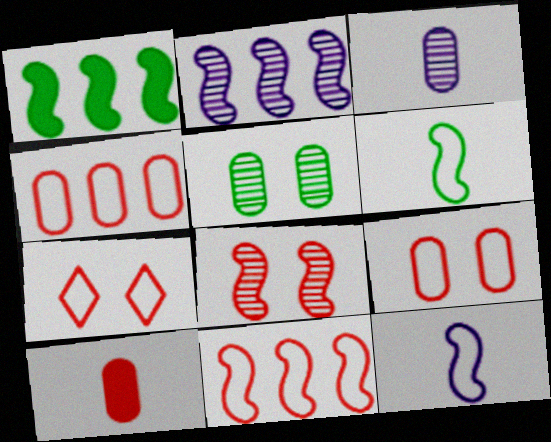[[1, 2, 11], 
[1, 3, 7], 
[1, 8, 12]]